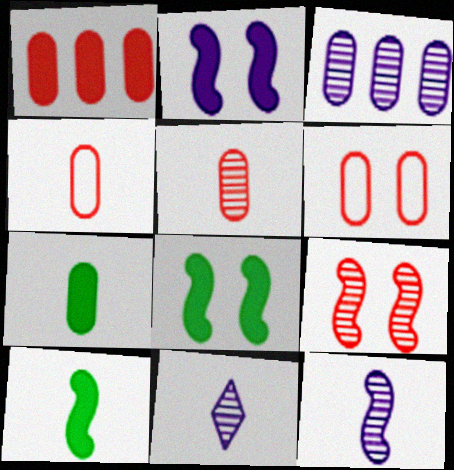[[1, 5, 6], 
[3, 6, 7], 
[4, 10, 11]]